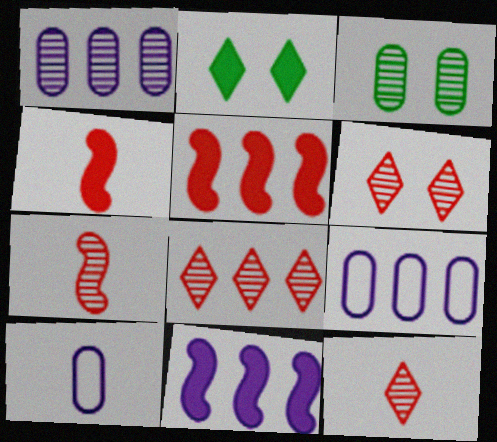[[2, 7, 9], 
[6, 8, 12]]